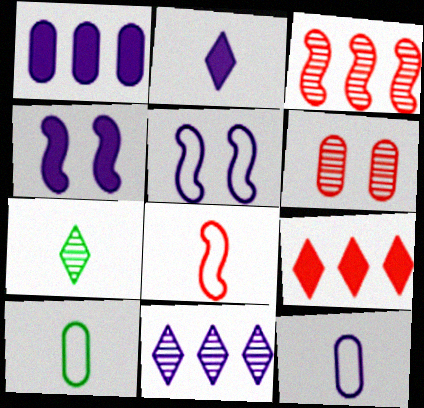[[1, 2, 4], 
[1, 6, 10], 
[4, 11, 12], 
[6, 8, 9]]